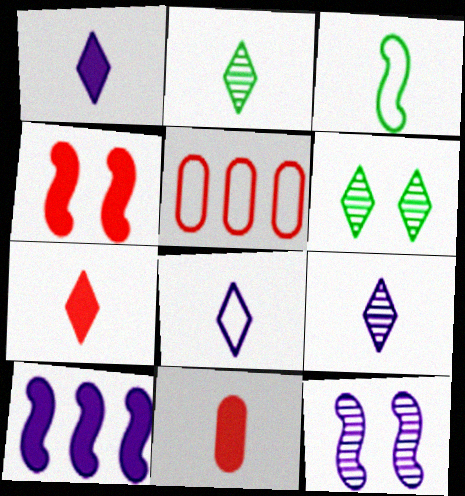[[1, 8, 9], 
[2, 7, 8], 
[3, 9, 11]]